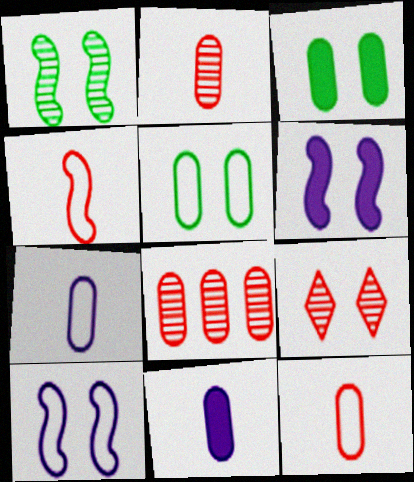[[3, 7, 8], 
[3, 9, 10], 
[5, 6, 9], 
[5, 8, 11]]